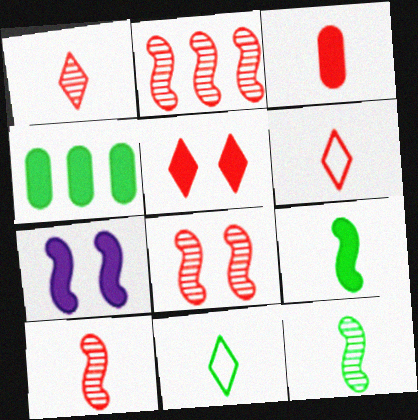[[2, 8, 10], 
[3, 6, 10]]